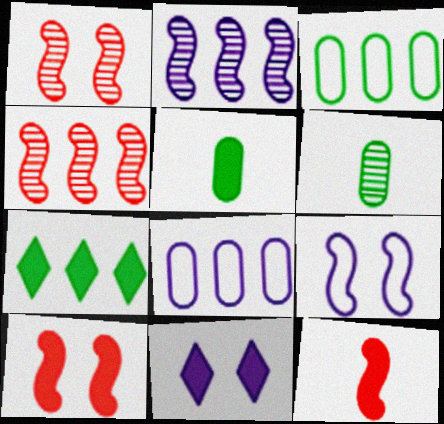[[4, 7, 8]]